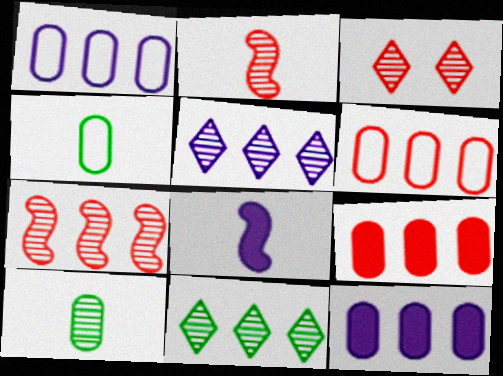[]